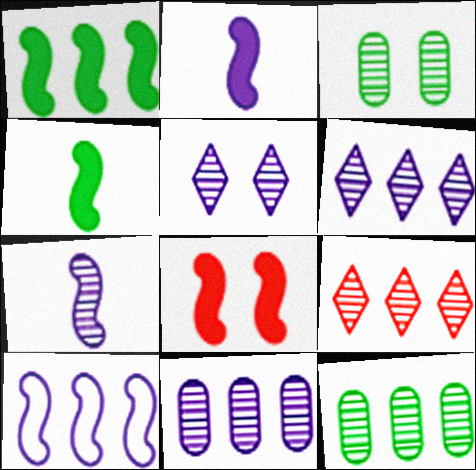[[1, 2, 8], 
[3, 7, 9], 
[5, 7, 11]]